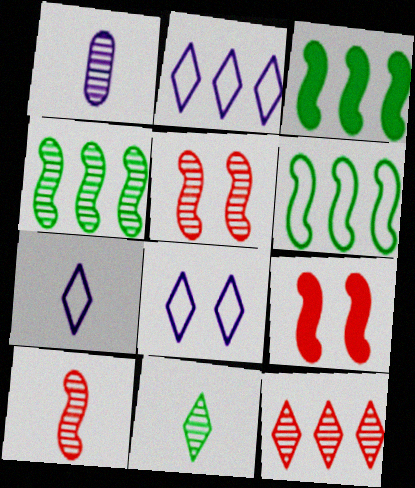[[1, 10, 11], 
[2, 7, 8], 
[3, 4, 6]]